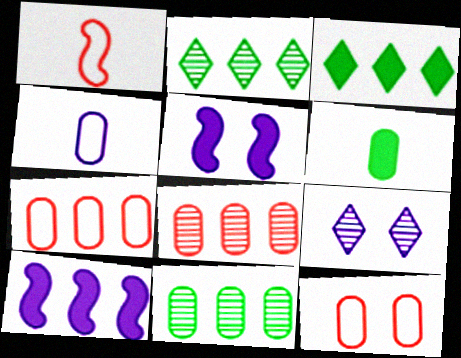[[2, 7, 10], 
[4, 9, 10]]